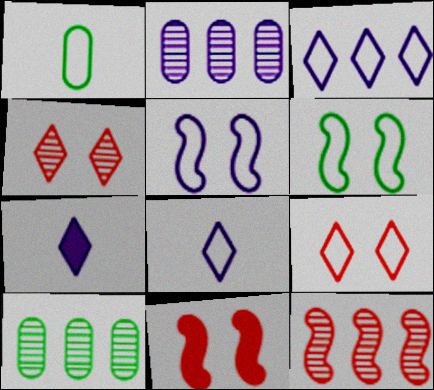[[2, 5, 7], 
[8, 10, 11]]